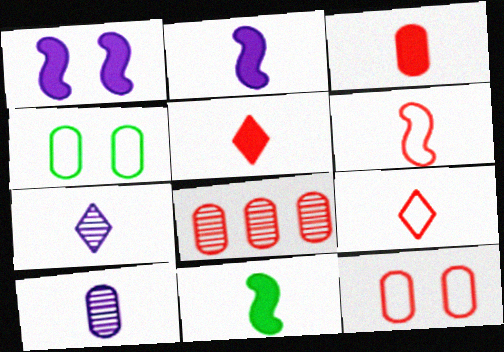[[3, 8, 12], 
[9, 10, 11]]